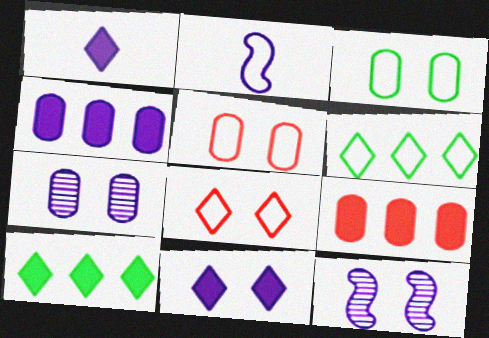[[2, 5, 6]]